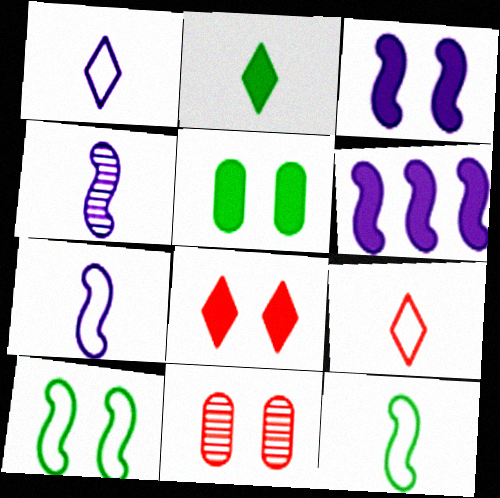[[3, 5, 8]]